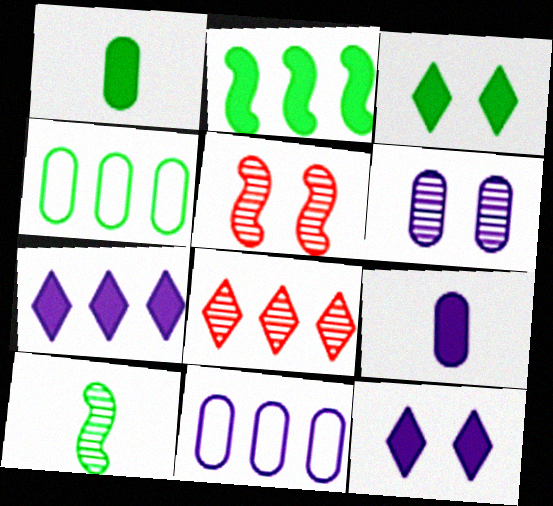[[1, 2, 3], 
[2, 8, 11], 
[3, 4, 10], 
[6, 8, 10], 
[6, 9, 11]]